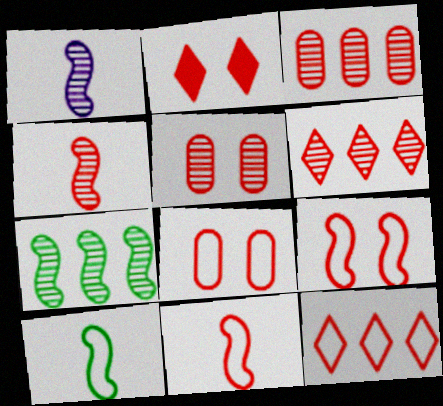[[2, 3, 11], 
[2, 5, 9], 
[4, 5, 6], 
[8, 11, 12]]